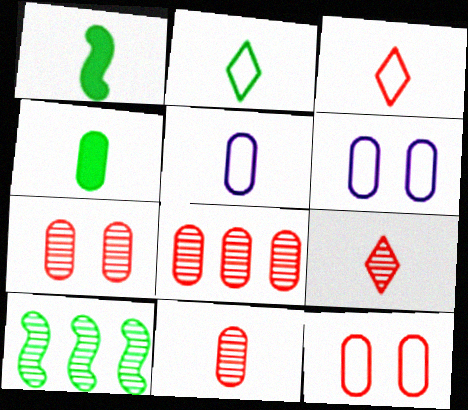[[1, 5, 9], 
[4, 5, 11], 
[4, 6, 8], 
[7, 8, 11]]